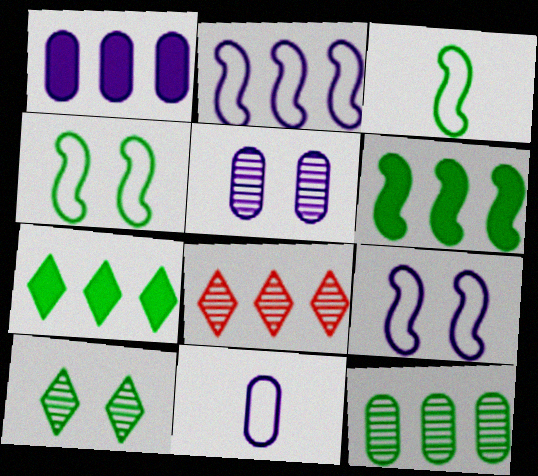[[1, 5, 11]]